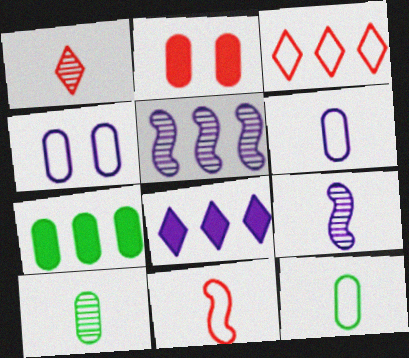[[1, 9, 10], 
[3, 5, 7], 
[4, 8, 9]]